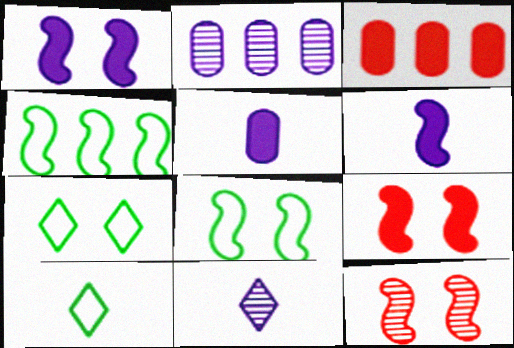[[1, 8, 12], 
[2, 9, 10], 
[3, 8, 11], 
[4, 6, 12]]